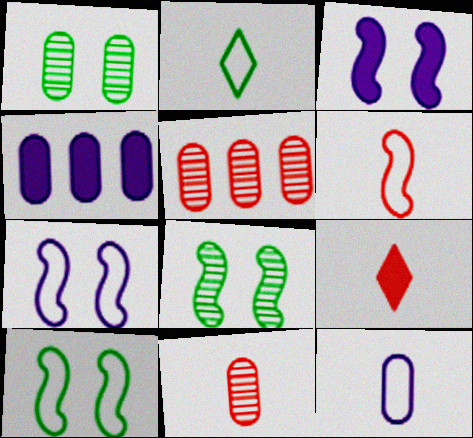[[2, 3, 5], 
[2, 6, 12], 
[6, 9, 11]]